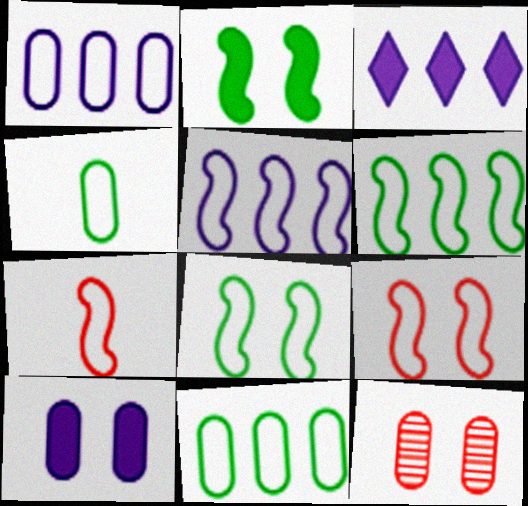[[5, 7, 8]]